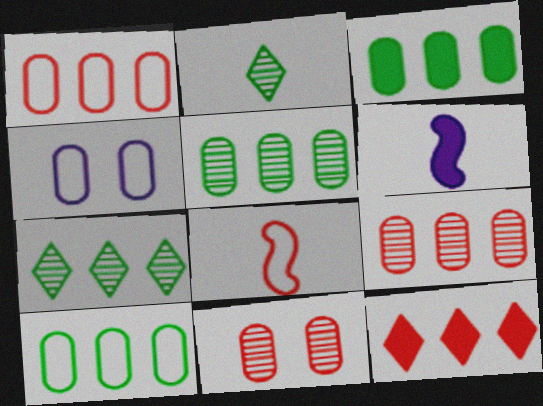[[3, 5, 10], 
[8, 11, 12]]